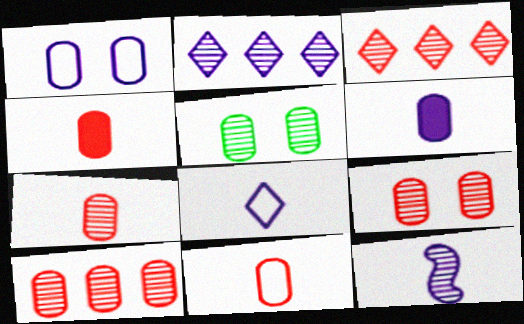[[3, 5, 12], 
[4, 7, 11], 
[6, 8, 12], 
[7, 9, 10]]